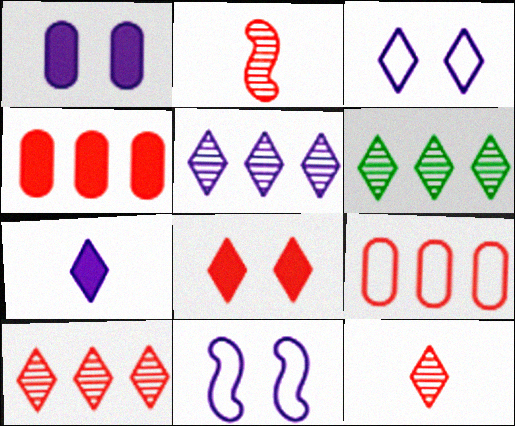[[2, 8, 9], 
[3, 5, 7], 
[5, 6, 10]]